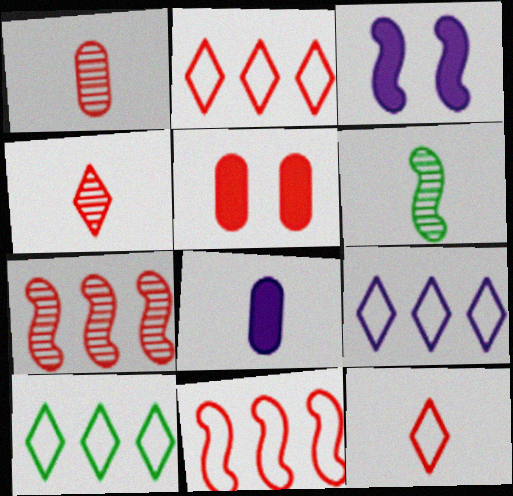[[1, 3, 10], 
[2, 9, 10], 
[3, 6, 11], 
[4, 5, 11], 
[5, 6, 9], 
[5, 7, 12], 
[6, 8, 12]]